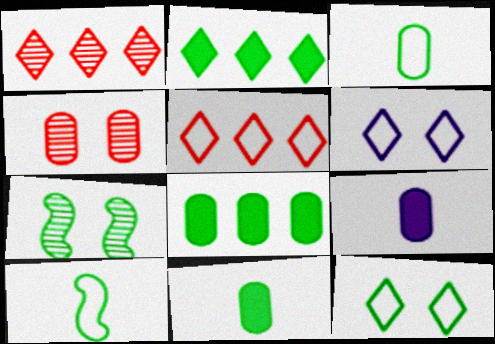[[2, 3, 7], 
[5, 7, 9]]